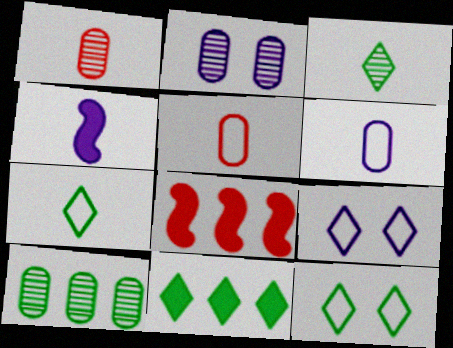[[1, 2, 10], 
[1, 4, 7], 
[2, 7, 8], 
[3, 4, 5], 
[3, 11, 12]]